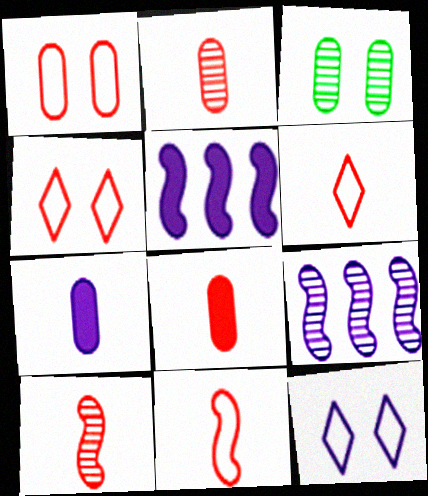[[3, 5, 6], 
[6, 8, 10], 
[7, 9, 12]]